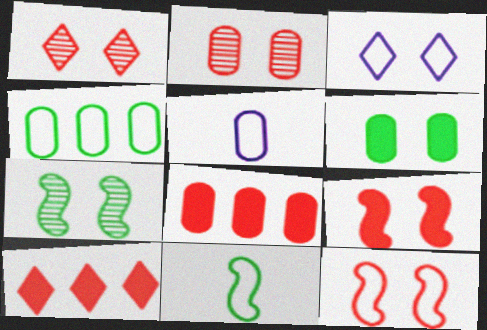[[5, 7, 10]]